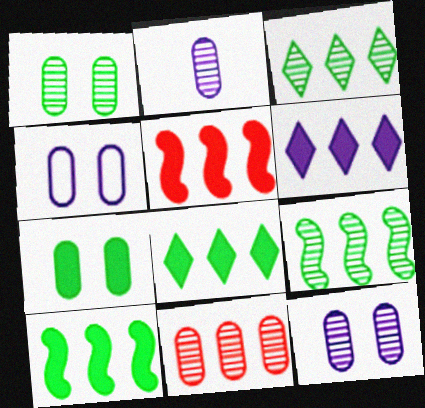[[1, 2, 11]]